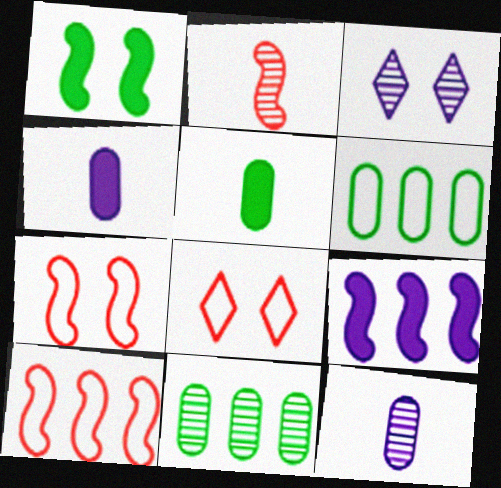[[2, 3, 11], 
[3, 5, 10]]